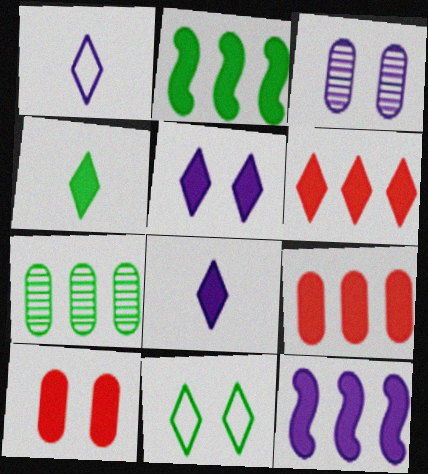[[1, 3, 12], 
[2, 8, 10], 
[4, 5, 6], 
[4, 10, 12]]